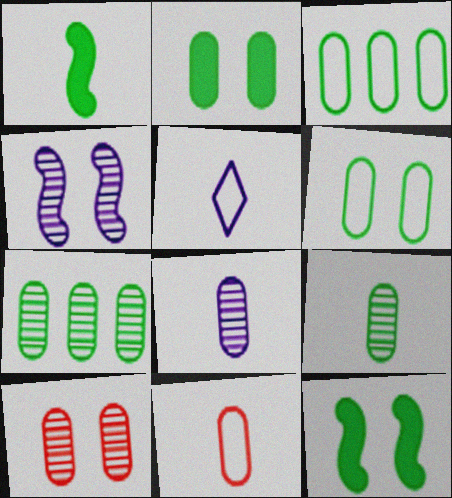[[2, 3, 9], 
[7, 8, 10]]